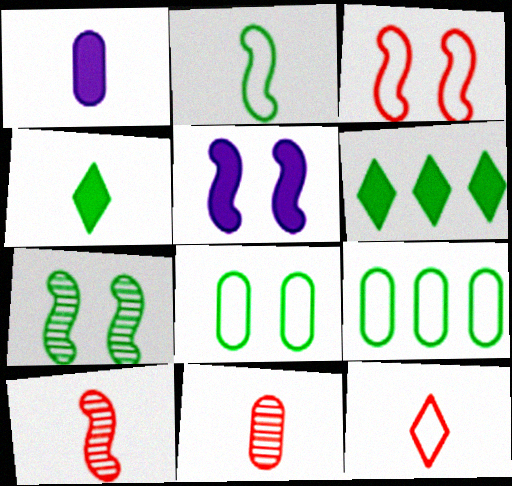[[3, 5, 7], 
[4, 7, 9]]